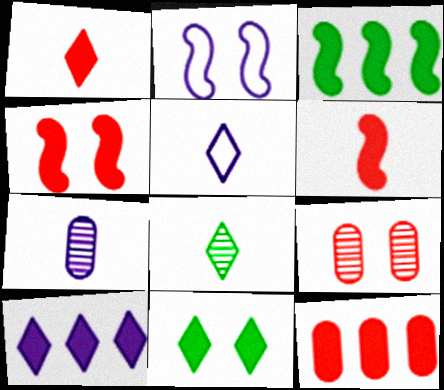[[1, 4, 12], 
[1, 5, 8], 
[1, 10, 11], 
[2, 7, 10], 
[2, 8, 12], 
[2, 9, 11], 
[3, 5, 9], 
[3, 10, 12]]